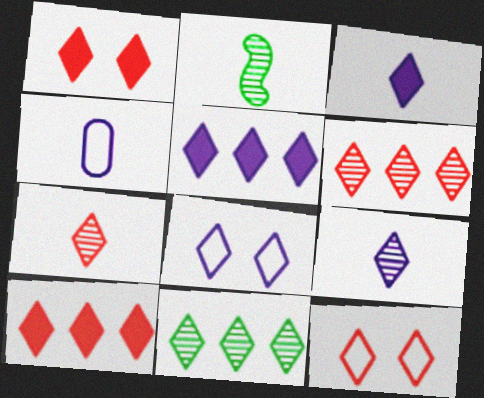[[3, 11, 12], 
[5, 8, 9], 
[7, 10, 12]]